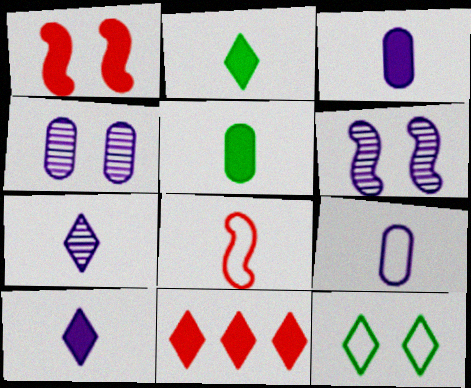[[1, 4, 12], 
[5, 7, 8], 
[7, 11, 12]]